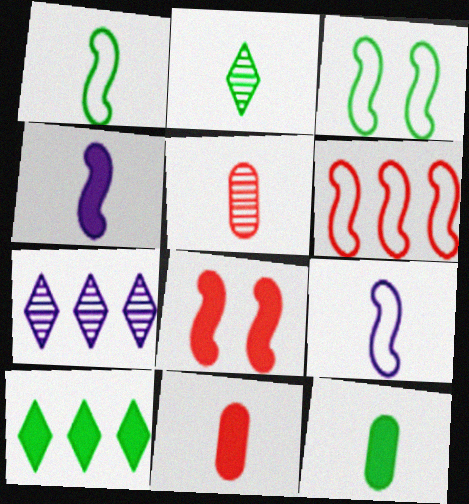[[1, 2, 12], 
[2, 9, 11], 
[3, 6, 9], 
[3, 7, 11]]